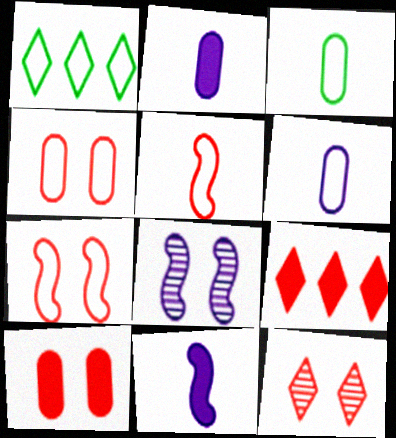[[1, 6, 7], 
[3, 8, 9], 
[7, 10, 12]]